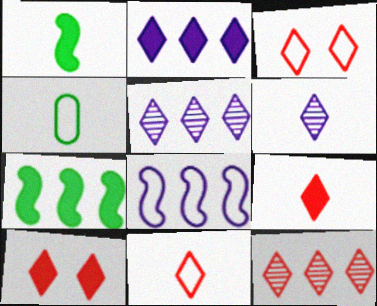[[3, 4, 8], 
[3, 9, 12], 
[10, 11, 12]]